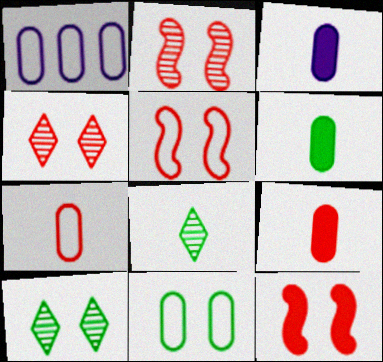[[1, 7, 11], 
[1, 8, 12], 
[2, 5, 12], 
[3, 6, 9]]